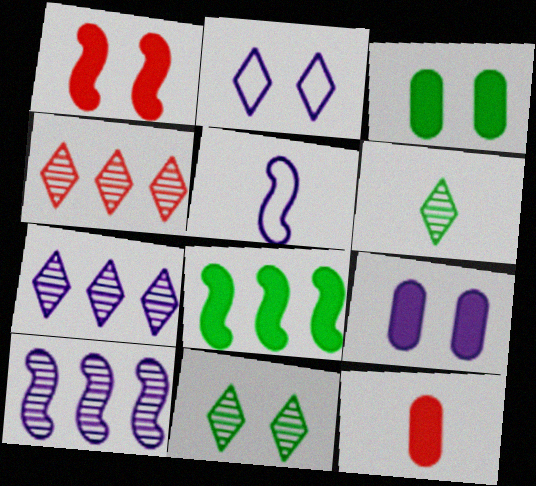[[3, 4, 5], 
[5, 6, 12], 
[5, 7, 9]]